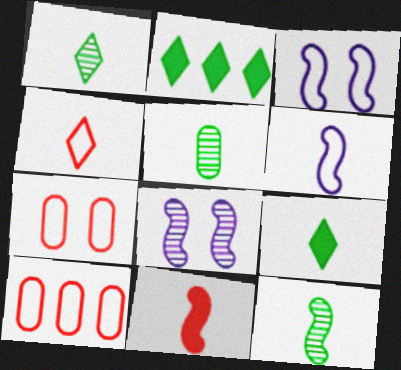[[1, 5, 12], 
[6, 11, 12], 
[8, 9, 10]]